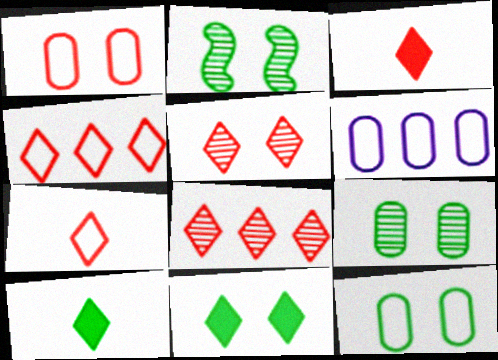[[2, 3, 6], 
[2, 11, 12], 
[3, 4, 5]]